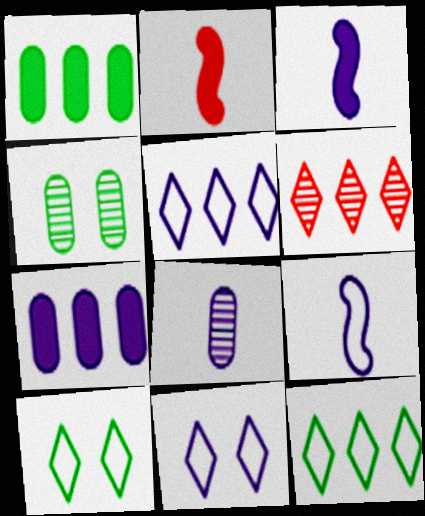[[2, 4, 5]]